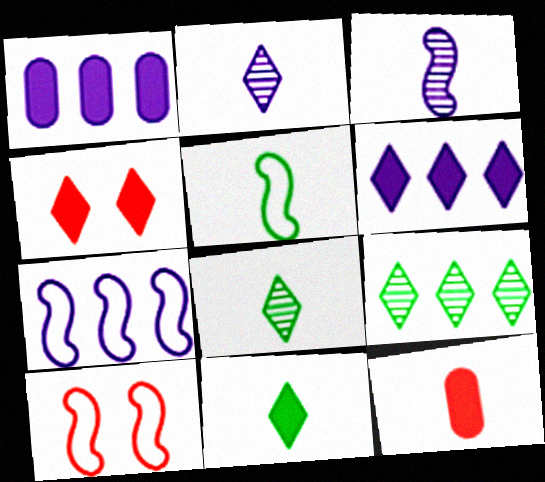[[1, 8, 10], 
[2, 5, 12], 
[4, 6, 11], 
[5, 7, 10]]